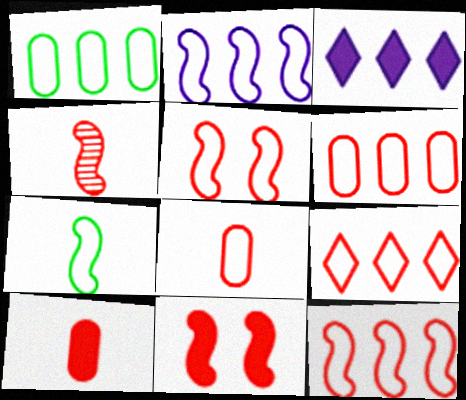[[1, 2, 9], 
[2, 5, 7], 
[4, 11, 12], 
[5, 8, 9], 
[6, 9, 12]]